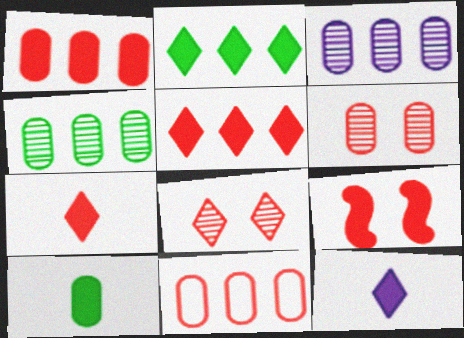[[1, 7, 9]]